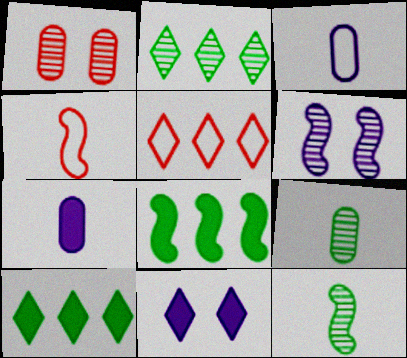[[4, 6, 8]]